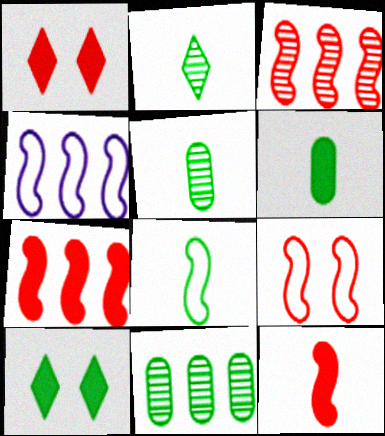[[1, 4, 5], 
[2, 6, 8], 
[3, 9, 12], 
[4, 8, 9], 
[8, 10, 11]]